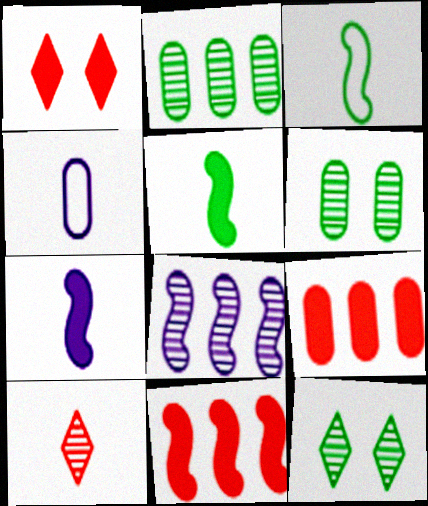[[4, 5, 10], 
[4, 6, 9], 
[4, 11, 12], 
[6, 8, 10]]